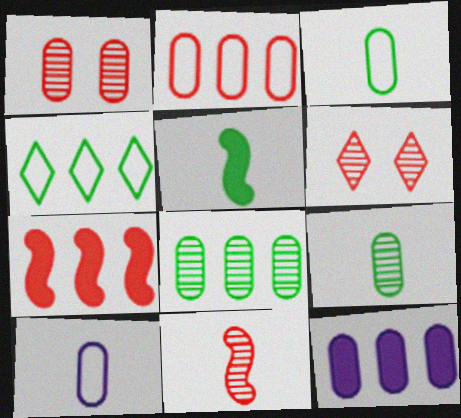[[1, 3, 12], 
[2, 8, 12]]